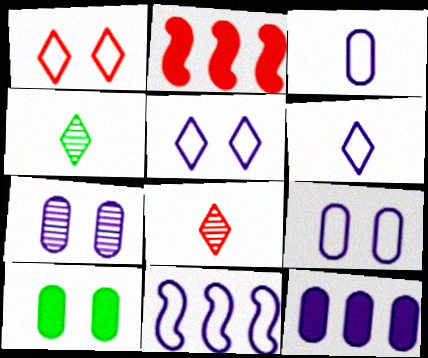[[2, 4, 9], 
[3, 5, 11], 
[3, 7, 12], 
[6, 9, 11], 
[8, 10, 11]]